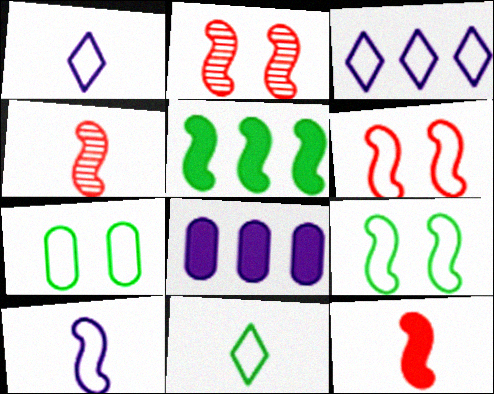[[2, 5, 10], 
[2, 8, 11]]